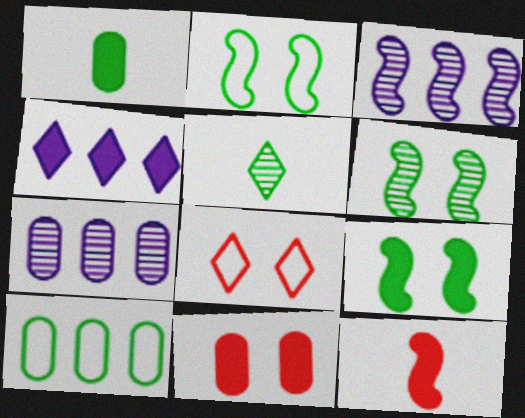[[1, 3, 8], 
[2, 3, 12], 
[2, 6, 9], 
[4, 5, 8], 
[5, 9, 10]]